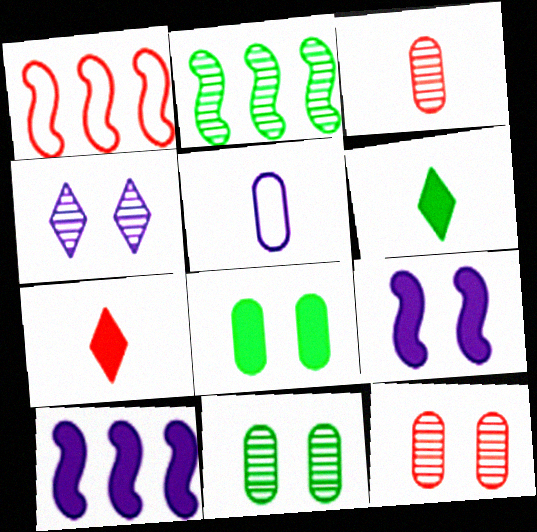[[1, 2, 10], 
[1, 7, 12], 
[2, 3, 4], 
[4, 5, 10], 
[7, 8, 10]]